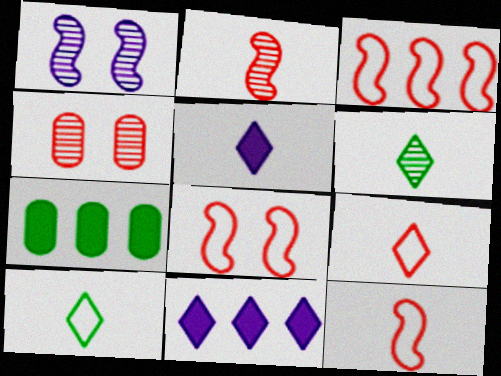[[1, 7, 9], 
[3, 8, 12], 
[5, 6, 9]]